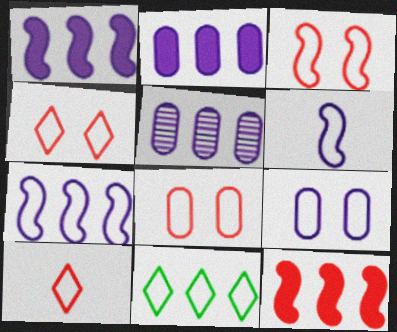[[3, 4, 8], 
[5, 11, 12], 
[6, 8, 11]]